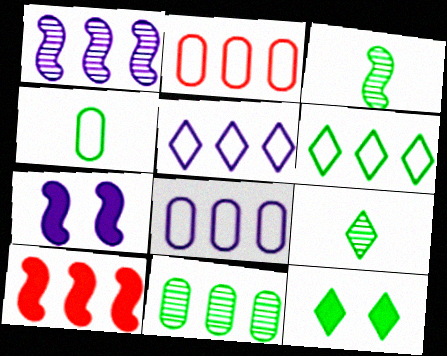[[2, 7, 9], 
[5, 10, 11], 
[6, 9, 12]]